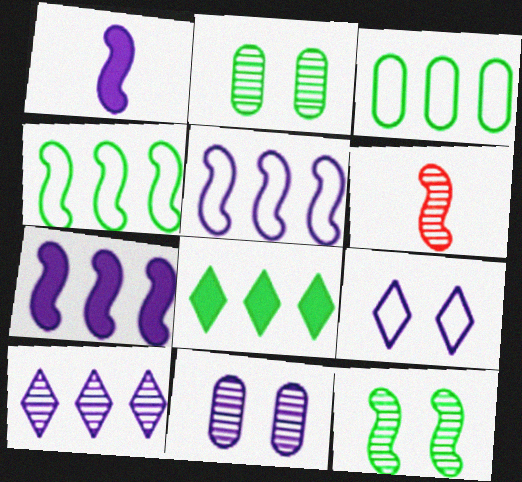[[2, 6, 10]]